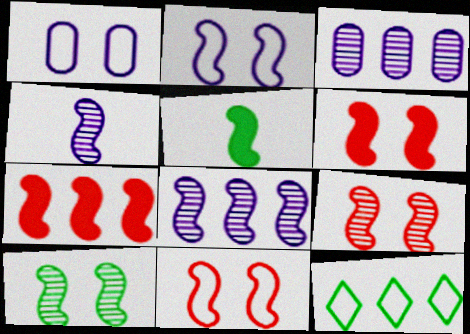[[2, 6, 10], 
[3, 7, 12], 
[5, 8, 11], 
[6, 9, 11]]